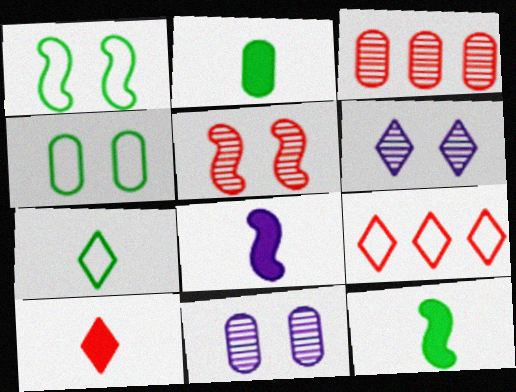[[2, 8, 10], 
[9, 11, 12]]